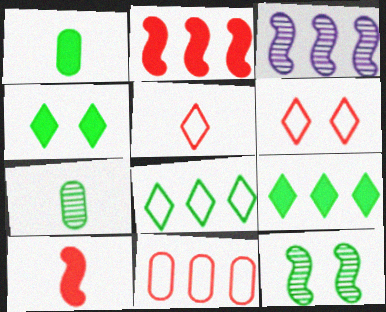[[1, 3, 6], 
[1, 8, 12], 
[3, 9, 11]]